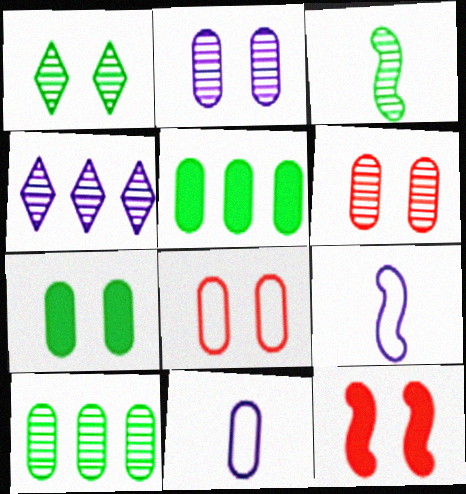[[1, 3, 10], 
[2, 7, 8], 
[3, 4, 6], 
[5, 6, 11]]